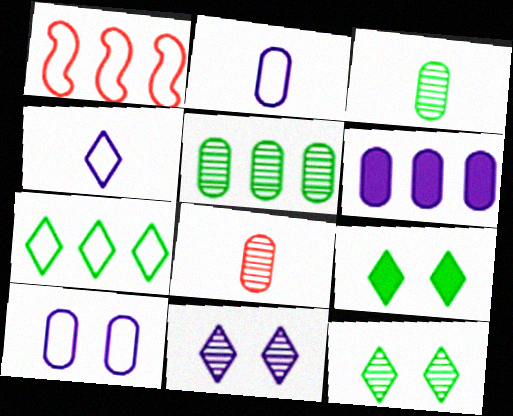[]